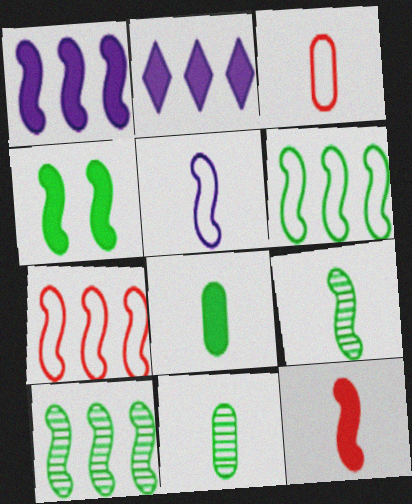[[1, 4, 12], 
[1, 7, 10], 
[4, 6, 9], 
[5, 9, 12]]